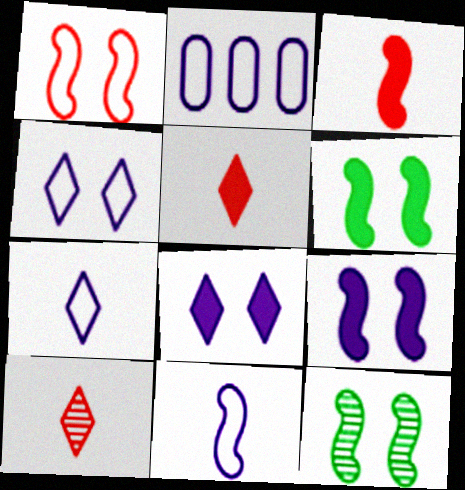[[1, 9, 12], 
[2, 4, 11], 
[2, 5, 12], 
[2, 6, 10]]